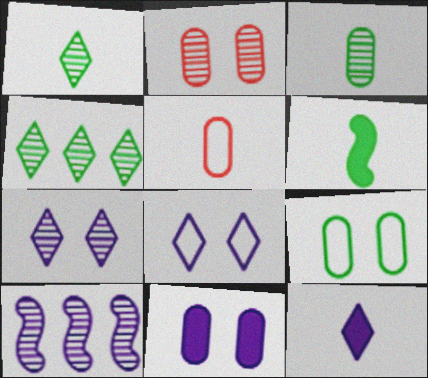[[1, 2, 10], 
[2, 9, 11], 
[4, 6, 9]]